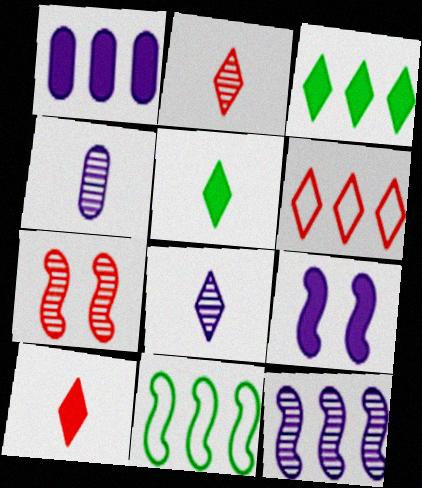[]